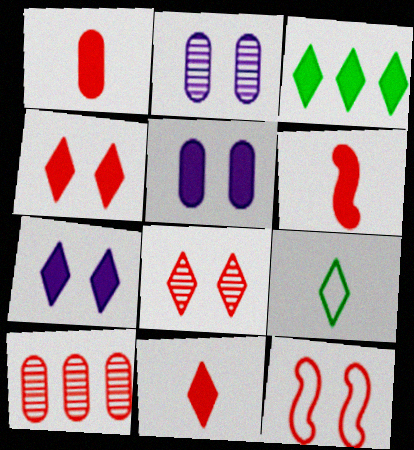[[1, 6, 11], 
[3, 5, 6], 
[3, 7, 11], 
[10, 11, 12]]